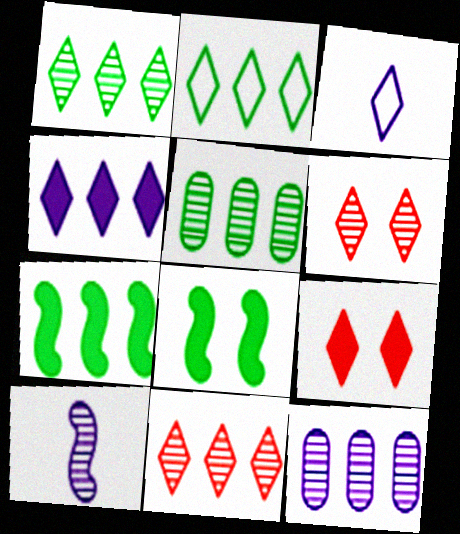[[1, 3, 9], 
[2, 4, 11], 
[2, 5, 7], 
[5, 6, 10]]